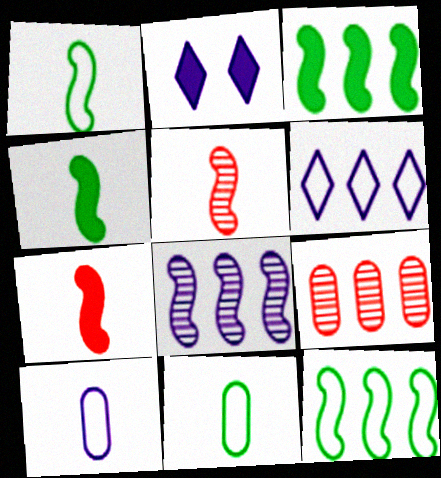[[1, 2, 9], 
[2, 8, 10], 
[3, 6, 9]]